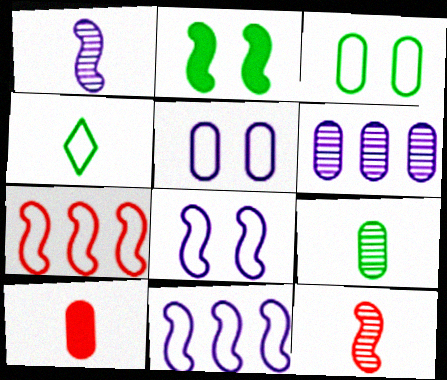[[1, 2, 7], 
[1, 4, 10], 
[2, 11, 12], 
[3, 6, 10], 
[4, 5, 7]]